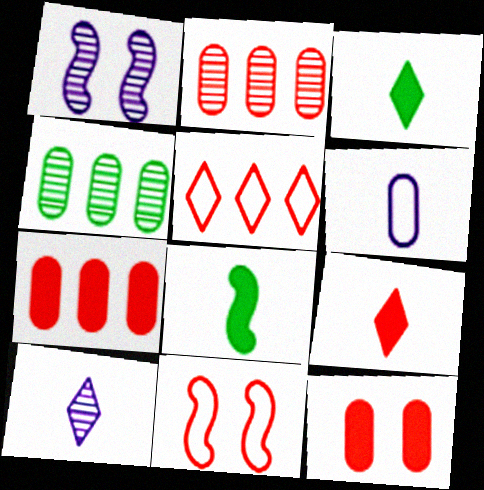[[2, 9, 11], 
[4, 6, 12]]